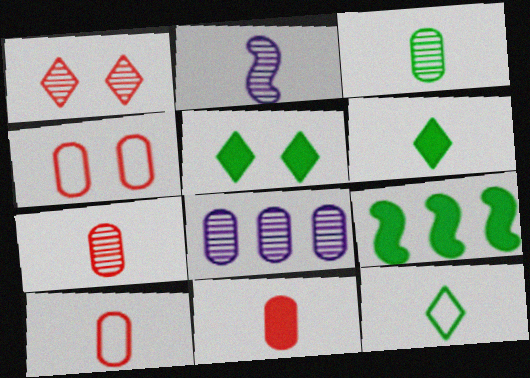[[2, 6, 10], 
[2, 11, 12], 
[7, 10, 11]]